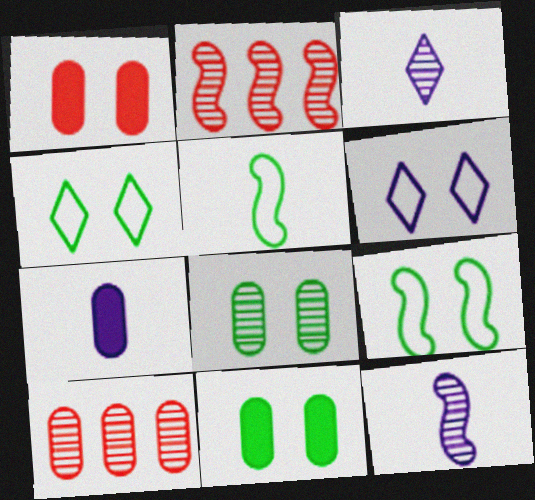[[2, 3, 8], 
[2, 4, 7]]